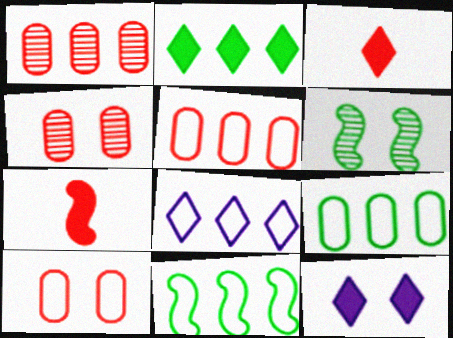[[2, 3, 12], 
[5, 8, 11], 
[6, 10, 12]]